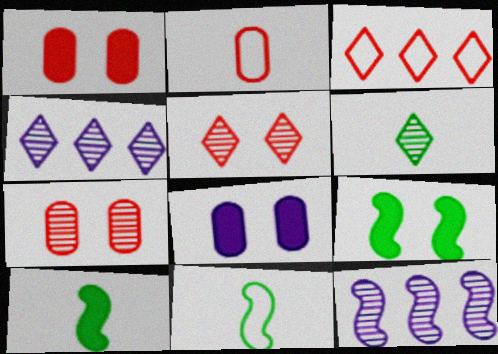[[1, 4, 11], 
[2, 4, 9], 
[4, 5, 6], 
[6, 7, 12]]